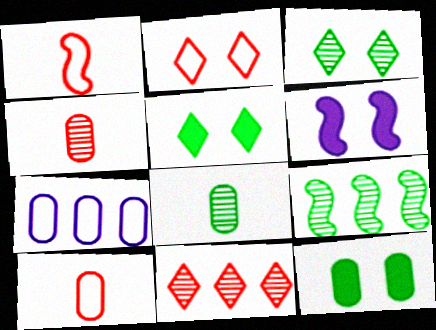[[1, 6, 9], 
[3, 8, 9], 
[4, 7, 12]]